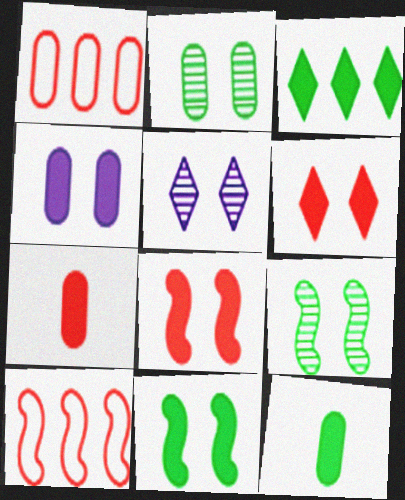[[3, 11, 12], 
[4, 6, 11], 
[5, 10, 12]]